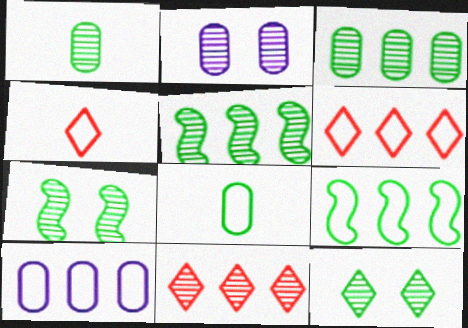[[1, 5, 12], 
[6, 9, 10]]